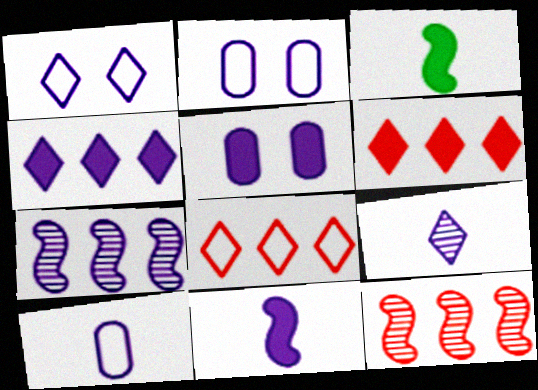[[1, 4, 9], 
[3, 5, 6], 
[4, 5, 11], 
[9, 10, 11]]